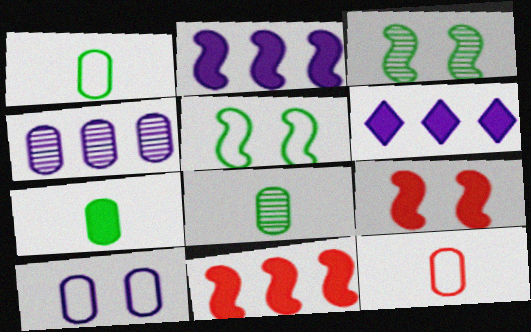[[1, 7, 8], 
[3, 6, 12], 
[6, 7, 9]]